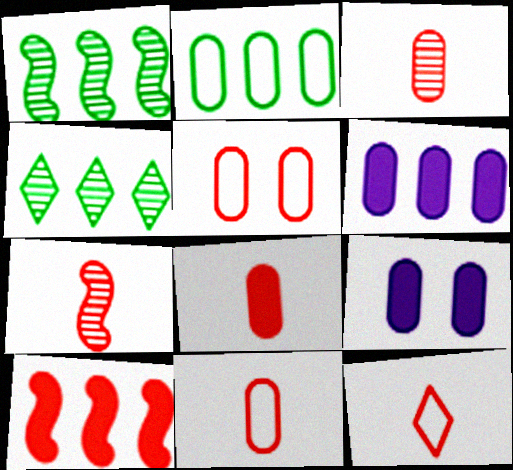[[1, 9, 12], 
[2, 3, 9], 
[3, 8, 11], 
[7, 8, 12]]